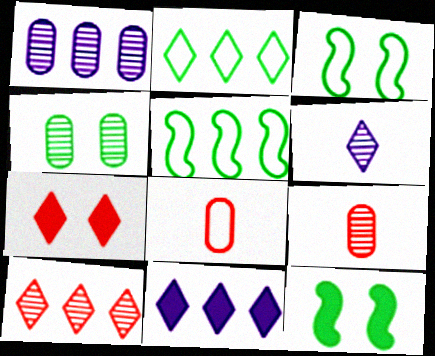[[1, 4, 9], 
[2, 6, 7], 
[2, 10, 11], 
[3, 9, 11]]